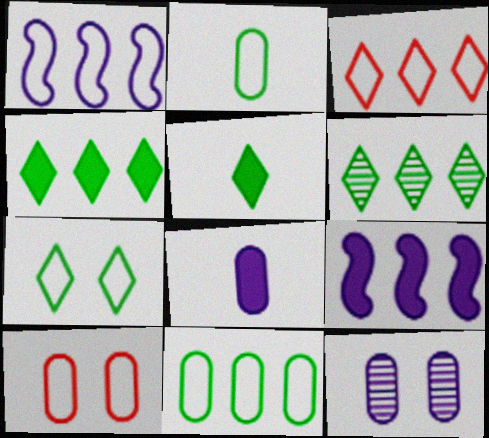[[1, 3, 11], 
[5, 6, 7]]